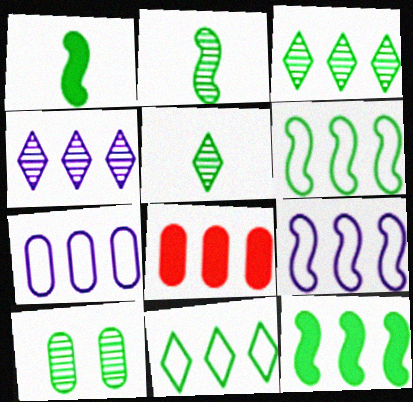[[1, 10, 11], 
[2, 3, 10], 
[3, 8, 9], 
[4, 6, 8]]